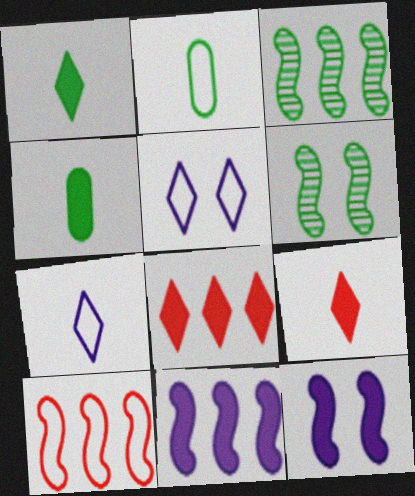[[2, 5, 10], 
[3, 10, 11], 
[4, 8, 12]]